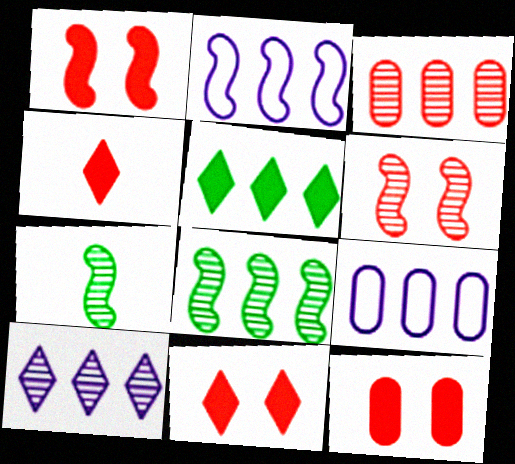[[1, 2, 7], 
[1, 11, 12], 
[2, 3, 5], 
[3, 8, 10], 
[7, 9, 11]]